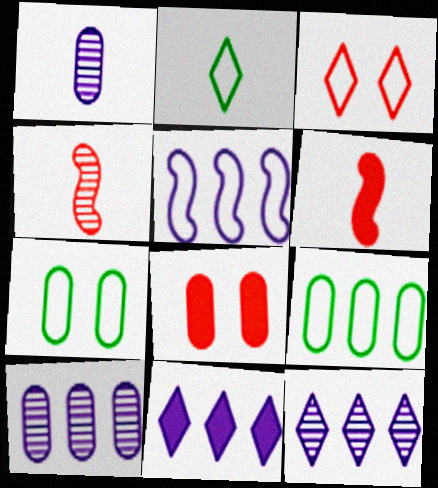[[1, 2, 6], 
[1, 8, 9], 
[4, 7, 11], 
[5, 10, 11], 
[6, 7, 12]]